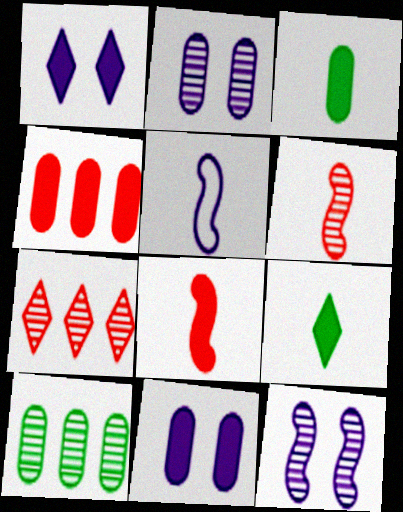[[3, 4, 11]]